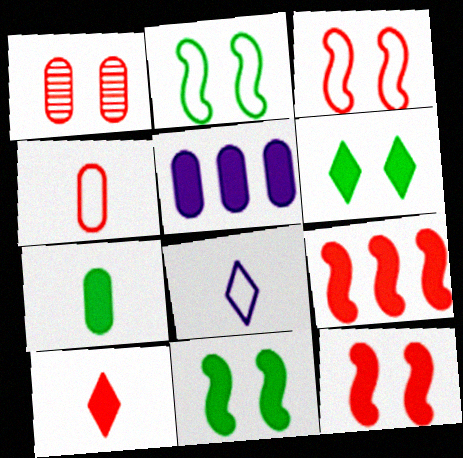[[5, 10, 11]]